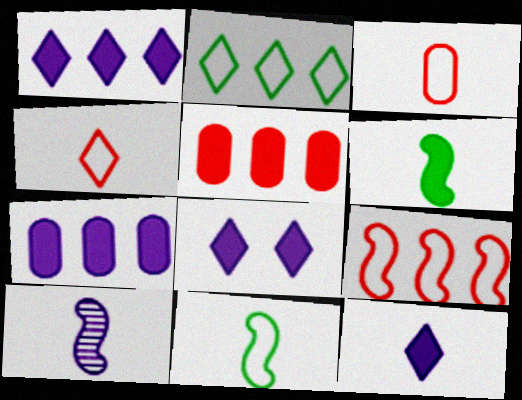[[1, 8, 12], 
[5, 6, 8]]